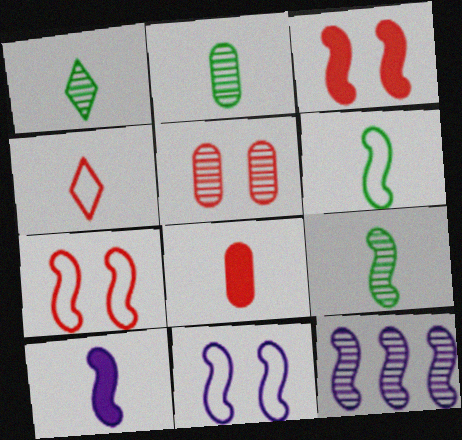[[1, 2, 9], 
[1, 5, 12], 
[2, 4, 10], 
[3, 6, 12], 
[10, 11, 12]]